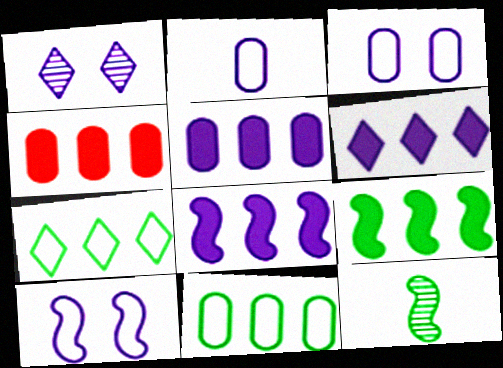[[1, 2, 8], 
[4, 6, 9], 
[5, 6, 8]]